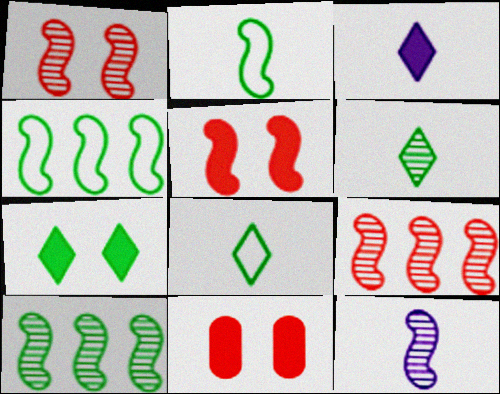[[1, 10, 12], 
[4, 5, 12]]